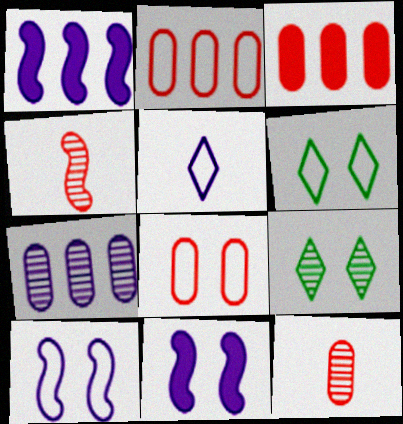[[1, 6, 12], 
[3, 8, 12], 
[4, 7, 9], 
[5, 7, 11], 
[6, 8, 10], 
[8, 9, 11]]